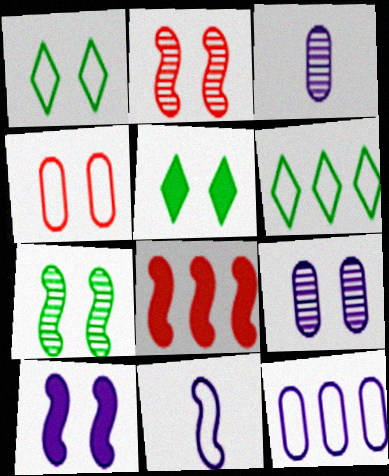[[1, 3, 8], 
[4, 6, 11], 
[7, 8, 11]]